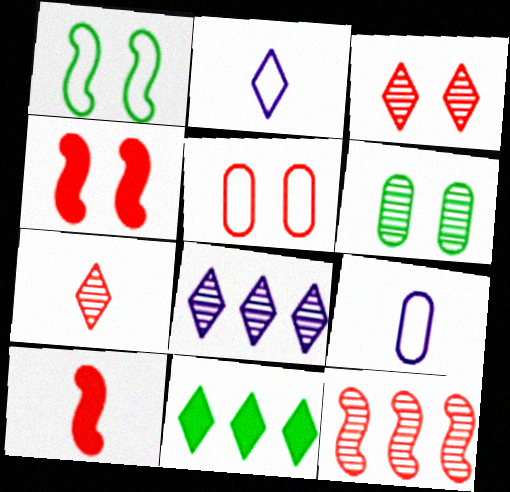[[2, 3, 11], 
[3, 4, 5]]